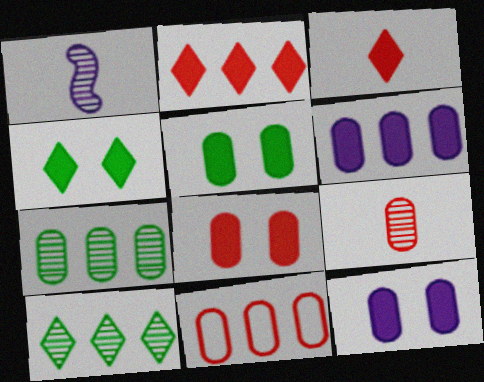[[1, 4, 11], 
[5, 8, 12], 
[6, 7, 11], 
[8, 9, 11]]